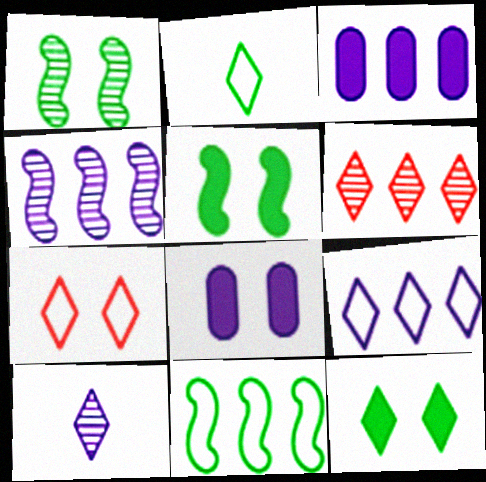[[1, 7, 8], 
[2, 7, 9], 
[3, 4, 9], 
[3, 6, 11]]